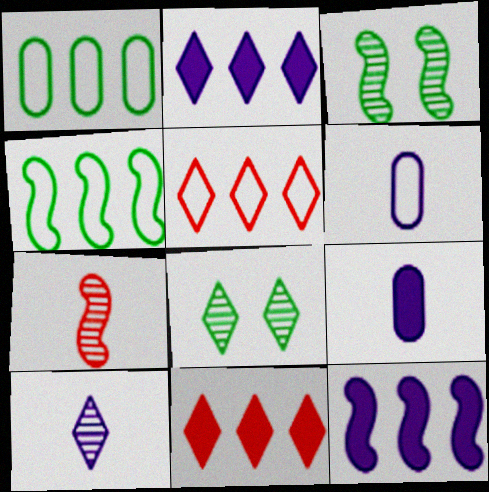[[3, 5, 9], 
[3, 6, 11]]